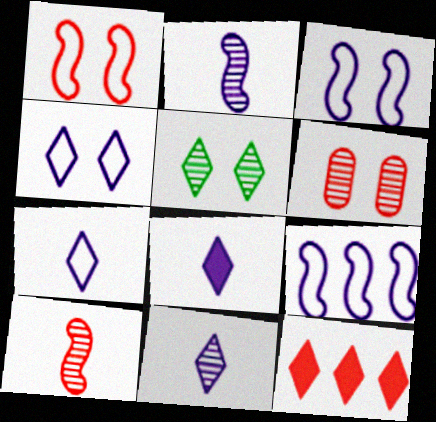[[5, 7, 12], 
[7, 8, 11]]